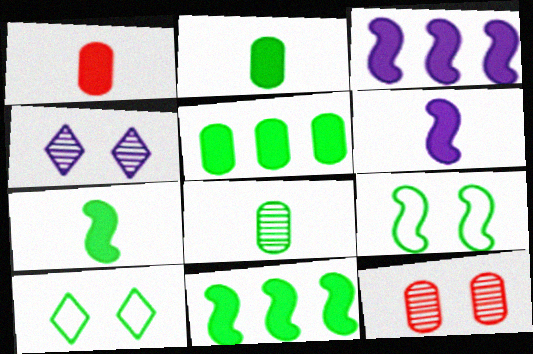[[8, 10, 11]]